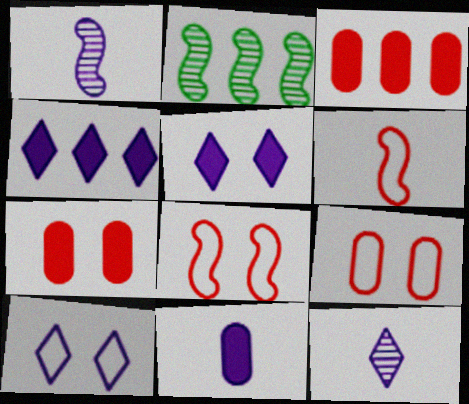[[4, 10, 12]]